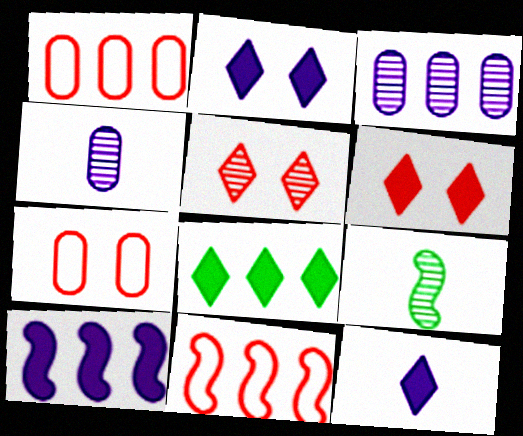[[1, 2, 9], 
[3, 5, 9], 
[3, 8, 11], 
[6, 8, 12]]